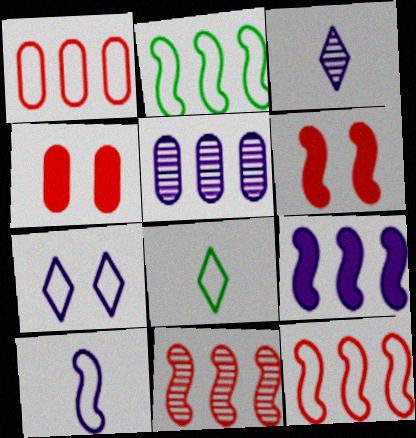[[2, 3, 4], 
[2, 9, 11], 
[5, 6, 8]]